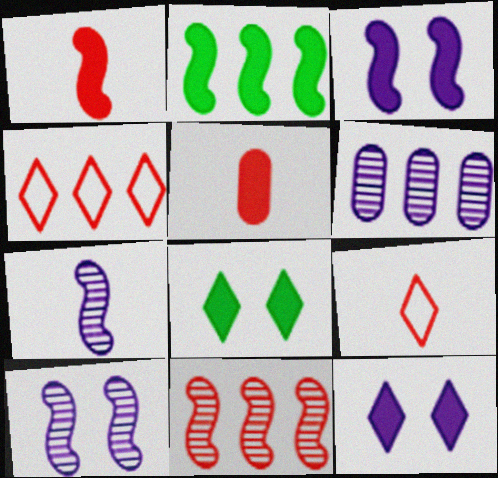[[1, 2, 3], 
[2, 4, 6], 
[2, 5, 12]]